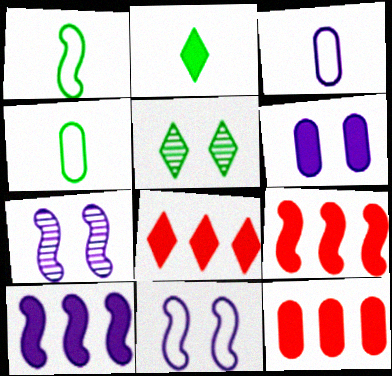[[1, 7, 9], 
[2, 6, 9], 
[3, 5, 9], 
[4, 7, 8], 
[8, 9, 12]]